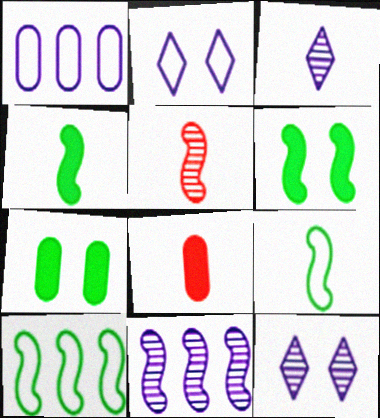[[3, 8, 9], 
[8, 10, 12]]